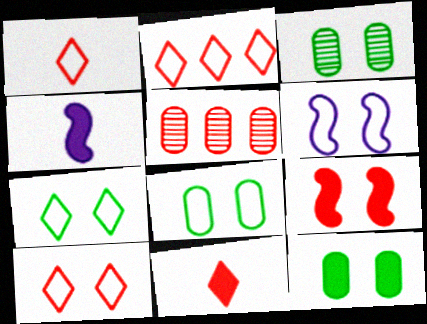[[1, 2, 10], 
[1, 5, 9], 
[2, 3, 4], 
[3, 8, 12], 
[4, 5, 7], 
[6, 8, 10]]